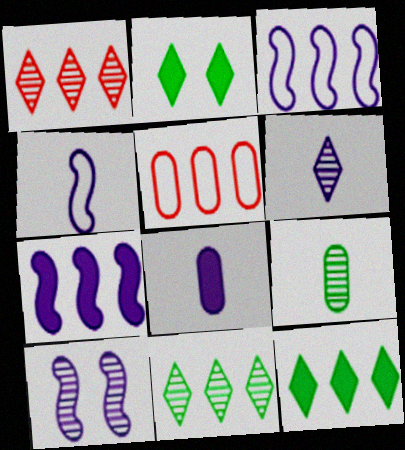[[1, 9, 10], 
[4, 6, 8], 
[4, 7, 10], 
[5, 7, 11]]